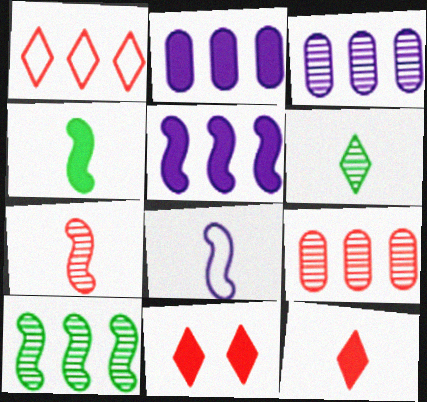[[1, 2, 10], 
[2, 4, 11], 
[4, 7, 8]]